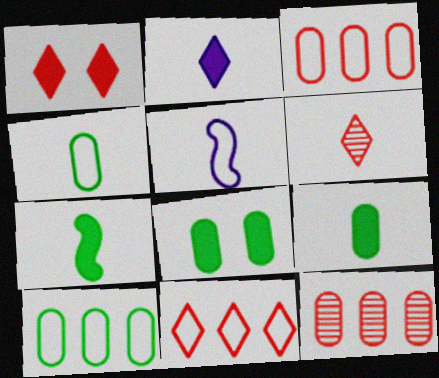[[1, 6, 11], 
[5, 6, 9]]